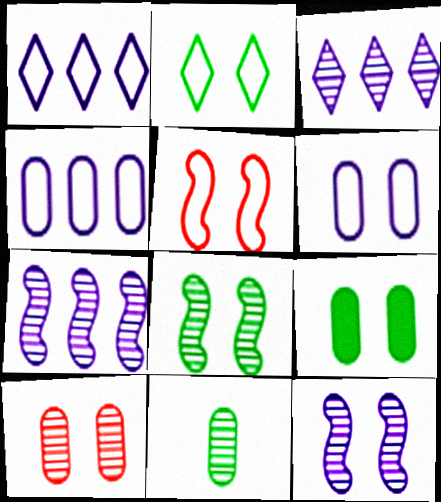[[2, 5, 6], 
[2, 8, 9], 
[6, 9, 10]]